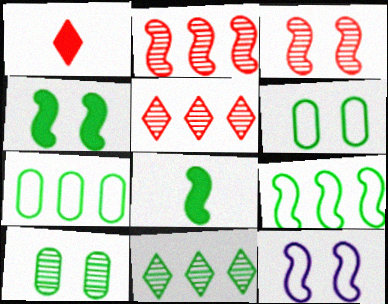[[2, 8, 12], 
[3, 4, 12], 
[6, 8, 11]]